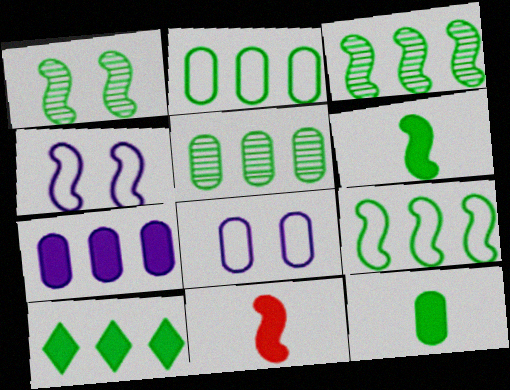[[1, 6, 9], 
[2, 3, 10], 
[3, 4, 11], 
[5, 9, 10]]